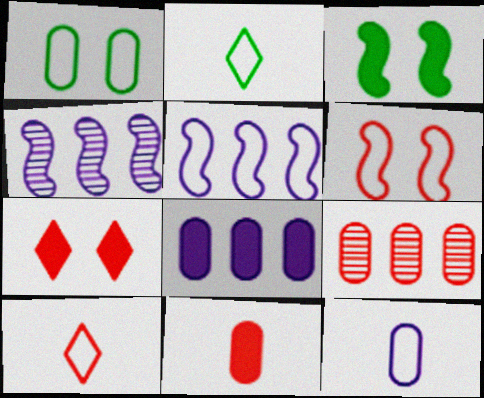[[1, 5, 10]]